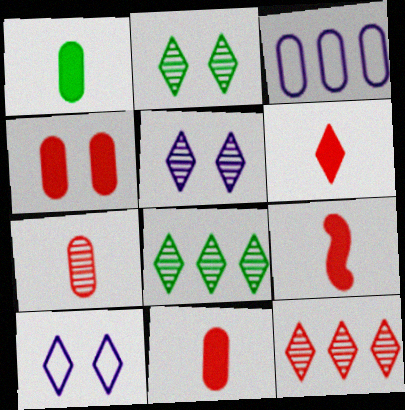[[2, 3, 9], 
[6, 8, 10], 
[6, 9, 11]]